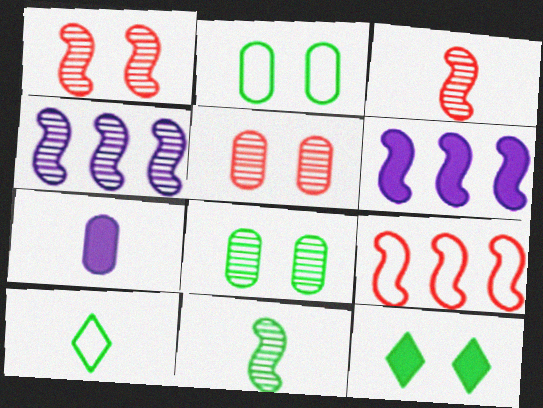[[1, 4, 11], 
[3, 7, 10], 
[5, 6, 10]]